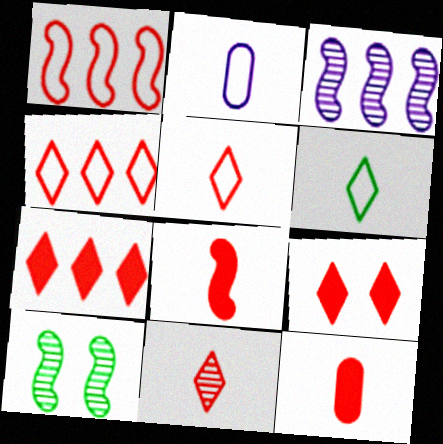[[2, 7, 10], 
[4, 9, 11]]